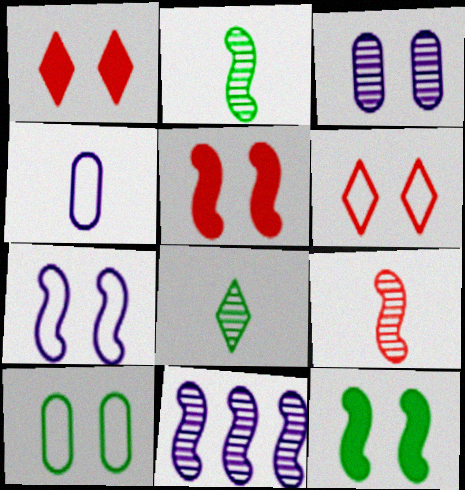[[3, 6, 12], 
[6, 7, 10]]